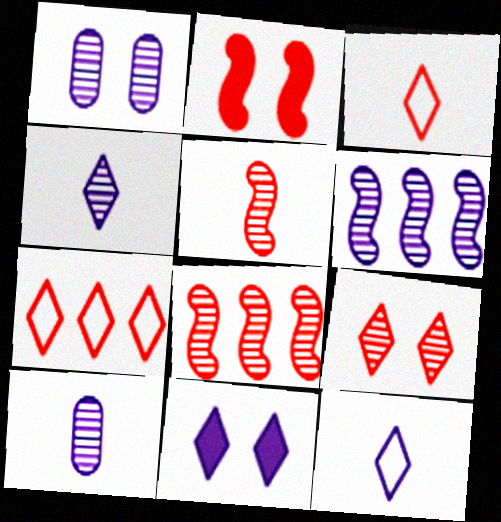[[1, 4, 6]]